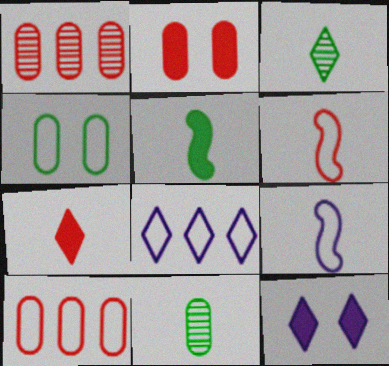[[4, 6, 8], 
[7, 9, 11]]